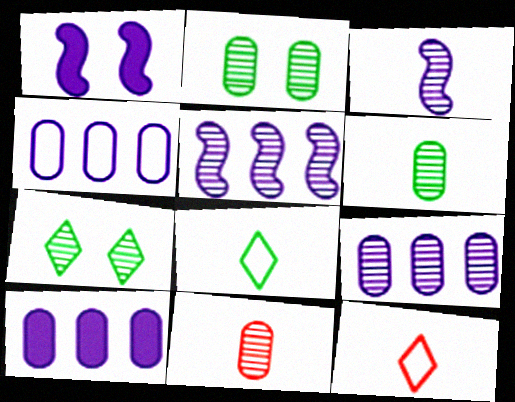[[2, 9, 11], 
[4, 9, 10], 
[5, 7, 11]]